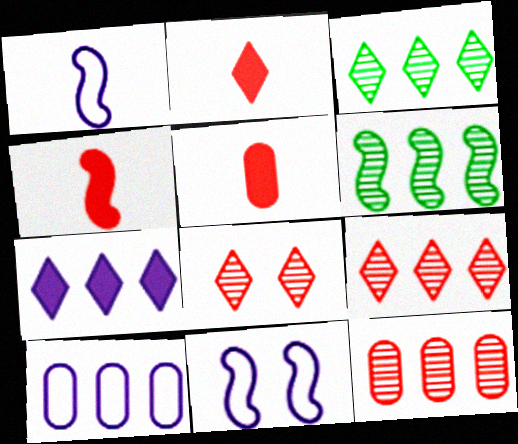[[2, 4, 5], 
[3, 5, 11], 
[4, 6, 11]]